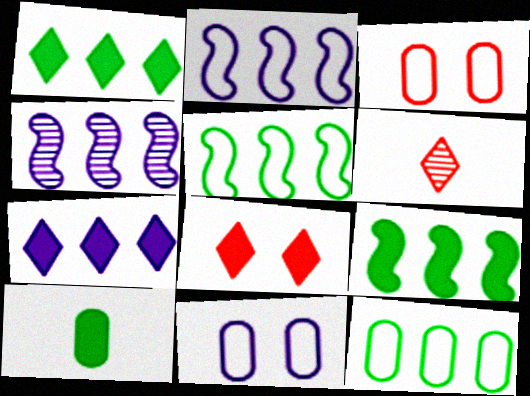[[6, 9, 11]]